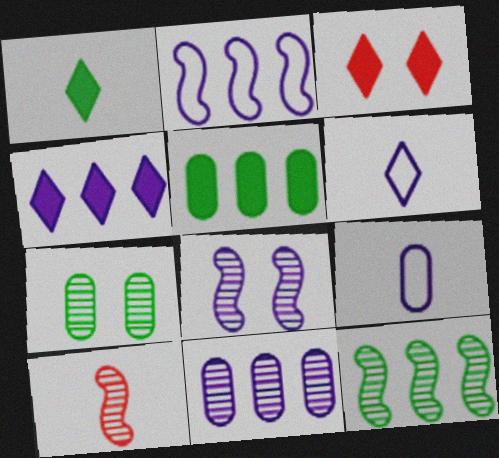[[1, 3, 4], 
[1, 9, 10], 
[2, 4, 11], 
[3, 9, 12], 
[4, 8, 9], 
[8, 10, 12]]